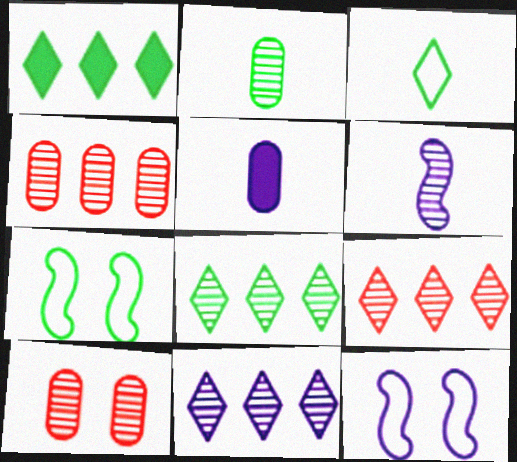[[1, 2, 7], 
[5, 7, 9], 
[5, 11, 12], 
[6, 8, 10], 
[8, 9, 11]]